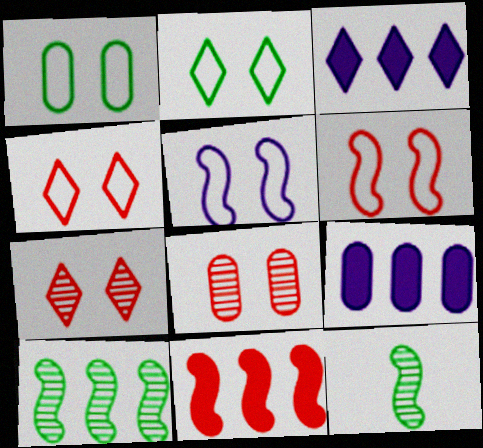[[1, 4, 5], 
[4, 9, 12], 
[5, 11, 12]]